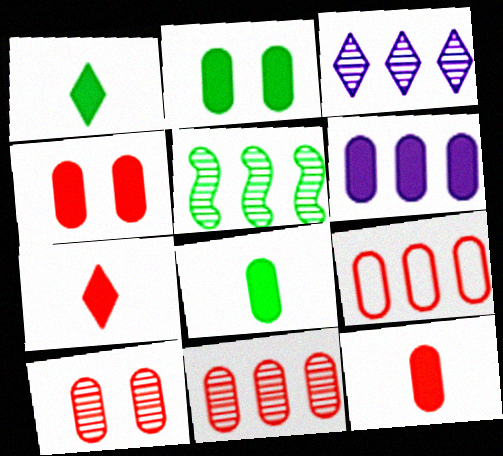[[2, 6, 12], 
[3, 5, 11], 
[4, 6, 8], 
[9, 10, 12]]